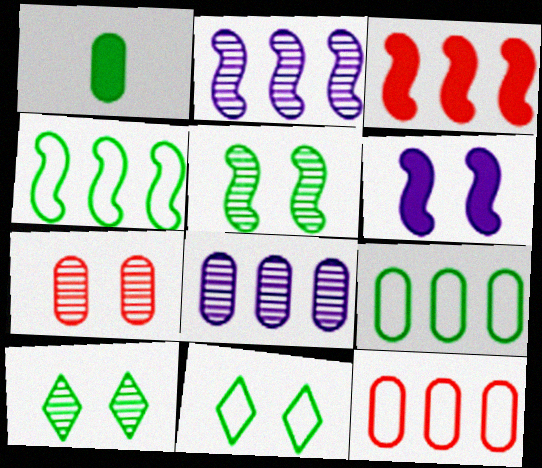[[1, 4, 10], 
[2, 3, 4], 
[6, 7, 11]]